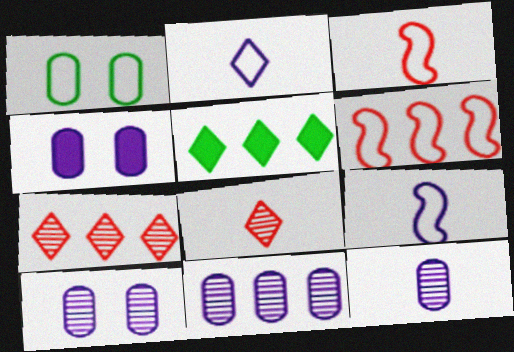[[1, 2, 6], 
[3, 5, 10], 
[5, 6, 11], 
[10, 11, 12]]